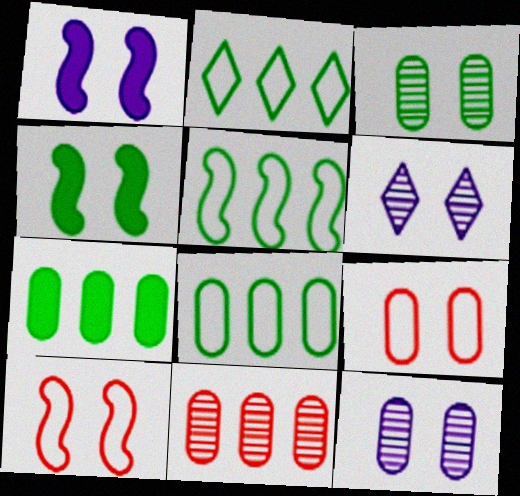[[2, 5, 8], 
[4, 6, 9]]